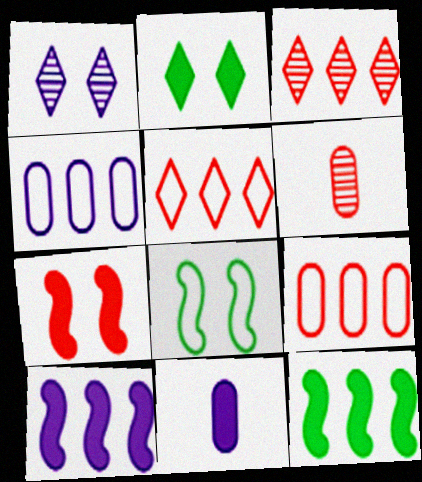[[3, 4, 12], 
[3, 8, 11], 
[5, 6, 7]]